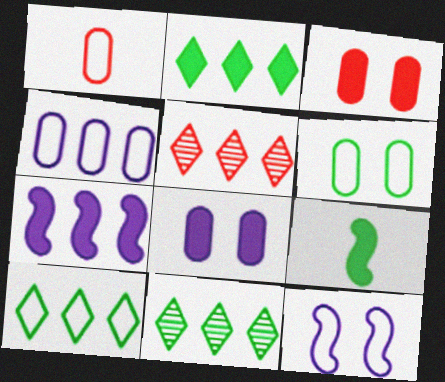[[1, 4, 6], 
[1, 10, 12], 
[2, 10, 11], 
[6, 9, 11]]